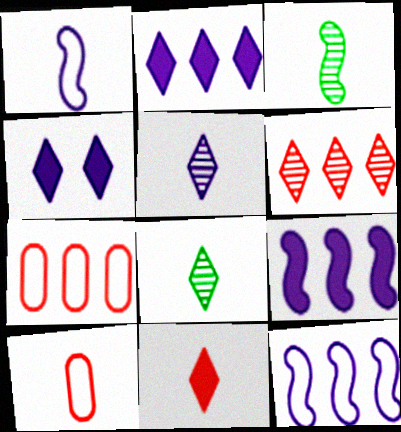[[3, 4, 7]]